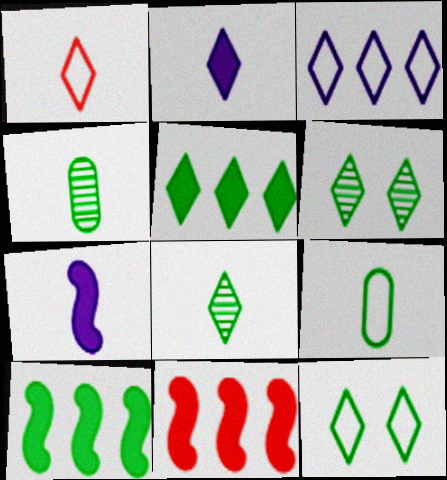[[1, 2, 8], 
[1, 3, 12], 
[1, 4, 7], 
[4, 10, 12], 
[5, 8, 12], 
[6, 9, 10]]